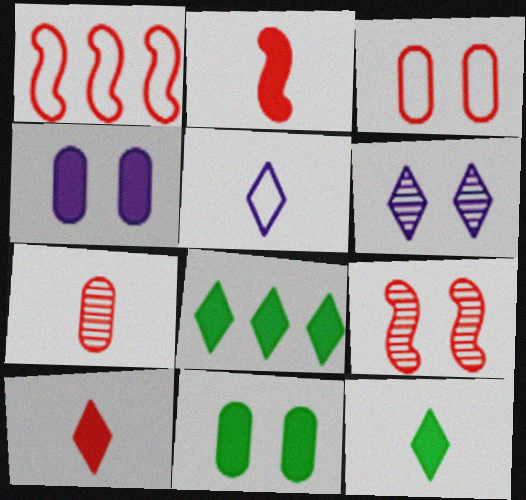[[1, 2, 9], 
[2, 4, 8]]